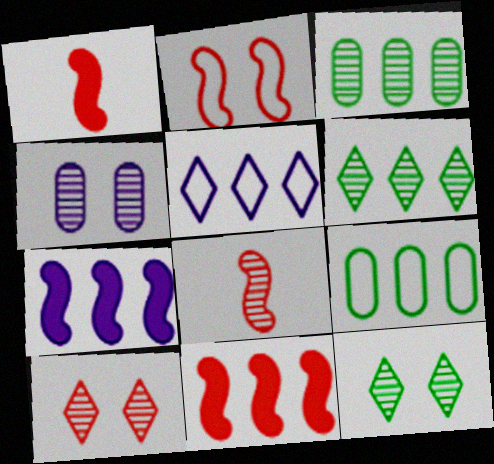[[2, 8, 11], 
[3, 5, 11], 
[4, 6, 8]]